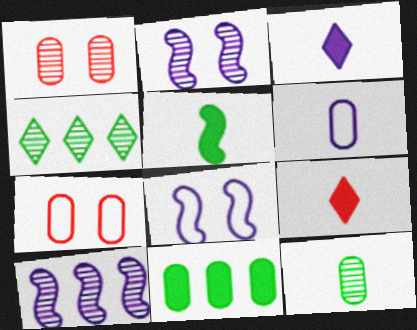[[1, 6, 11]]